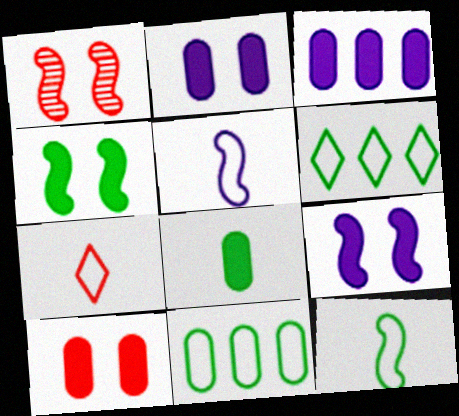[[3, 8, 10]]